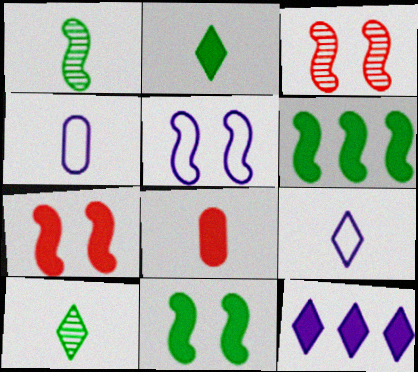[[1, 8, 9], 
[3, 5, 11], 
[8, 11, 12]]